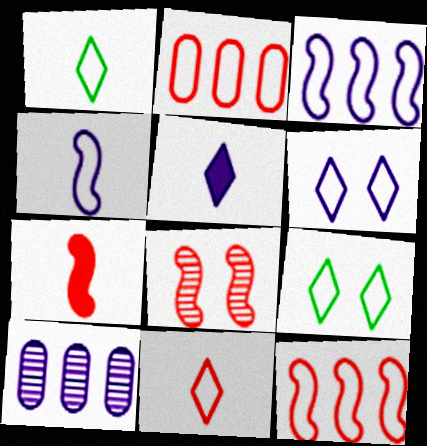[[2, 4, 9], 
[7, 8, 12], 
[7, 9, 10]]